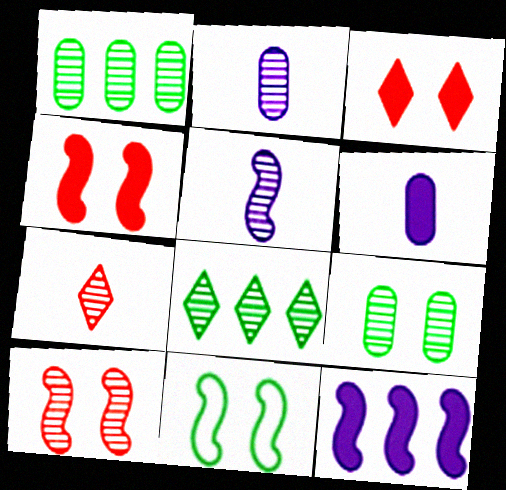[[2, 8, 10]]